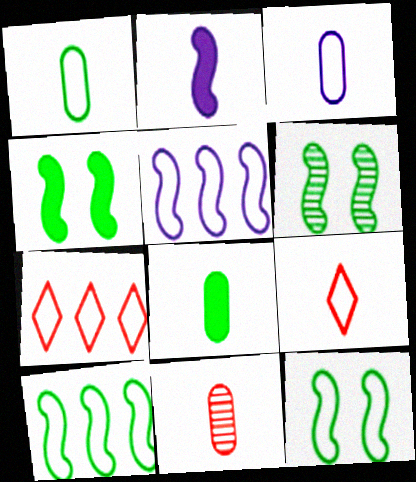[[3, 7, 12], 
[3, 8, 11], 
[4, 6, 12]]